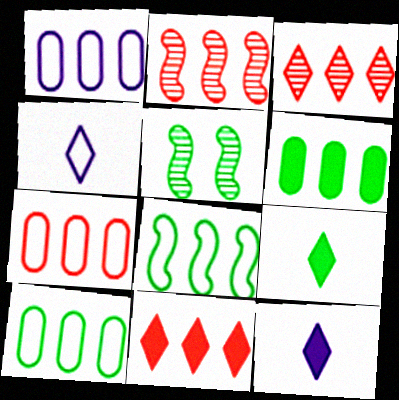[[1, 7, 10], 
[2, 7, 11], 
[5, 7, 12], 
[5, 9, 10]]